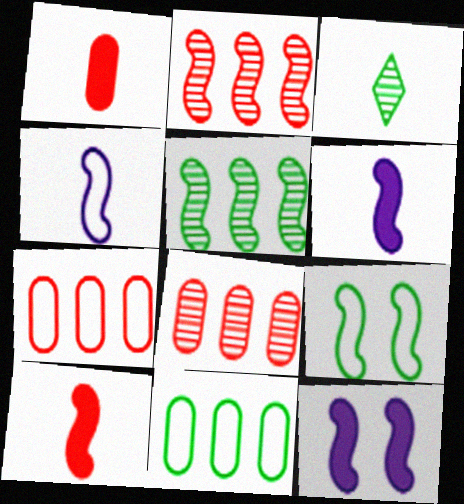[[1, 3, 4], 
[2, 6, 9], 
[3, 7, 12]]